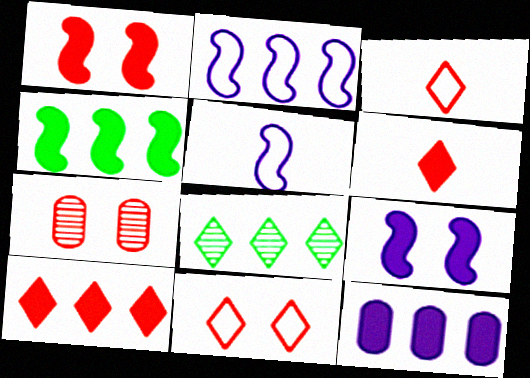[[1, 7, 11], 
[4, 10, 12]]